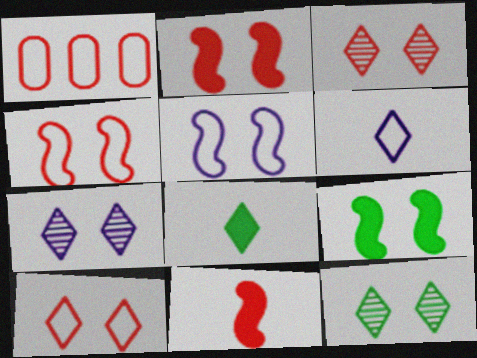[[1, 3, 11], 
[3, 7, 12]]